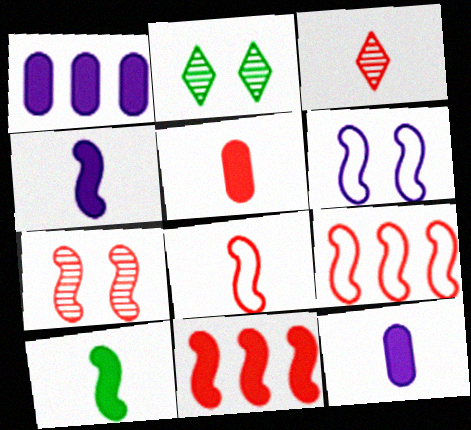[[1, 2, 8], 
[2, 9, 12], 
[3, 5, 8], 
[7, 8, 11]]